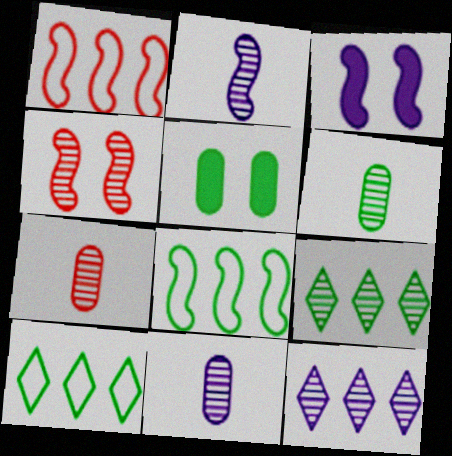[[3, 7, 10], 
[4, 6, 12], 
[4, 9, 11], 
[6, 7, 11]]